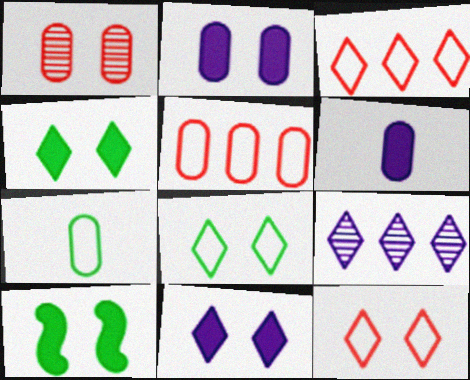[]